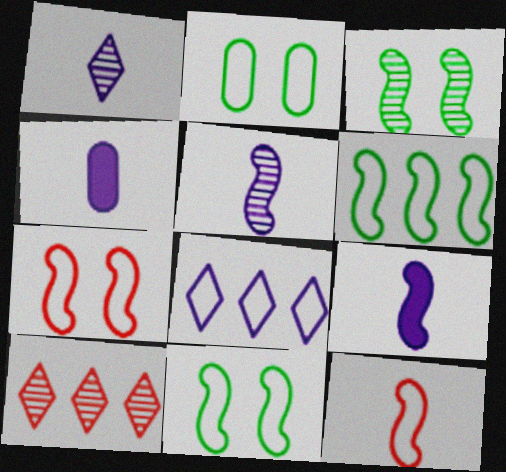[[2, 8, 12], 
[2, 9, 10], 
[4, 10, 11]]